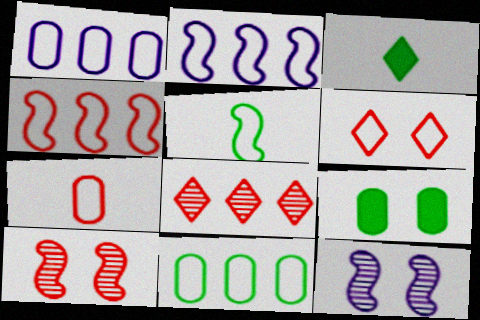[[1, 3, 10], 
[1, 5, 6], 
[4, 6, 7], 
[6, 9, 12]]